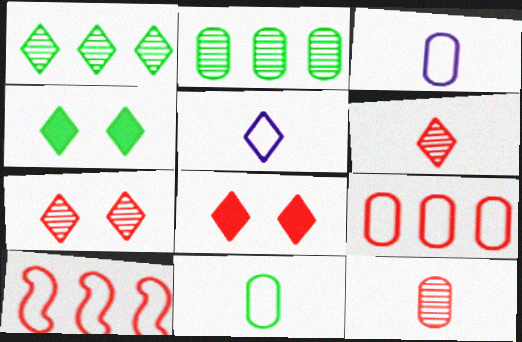[[1, 5, 8], 
[8, 10, 12]]